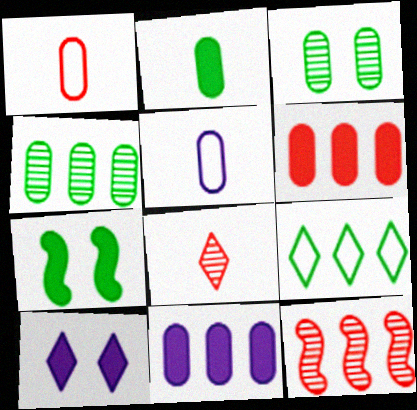[[1, 3, 11], 
[3, 5, 6], 
[8, 9, 10], 
[9, 11, 12]]